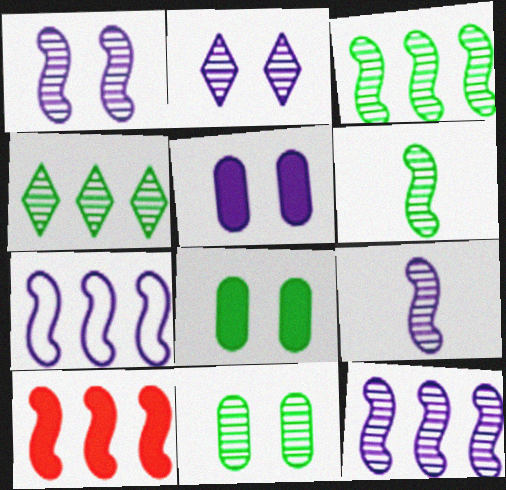[[1, 9, 12], 
[3, 7, 10], 
[4, 6, 11]]